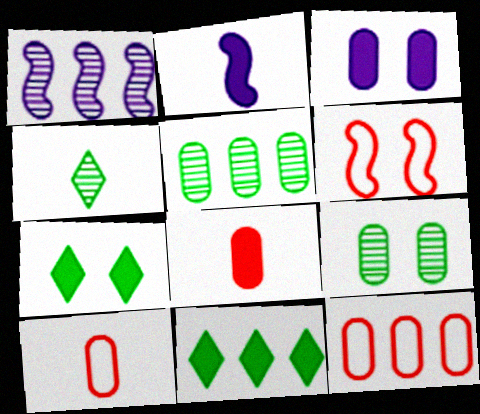[[1, 7, 10], 
[1, 11, 12], 
[2, 4, 10], 
[3, 5, 10]]